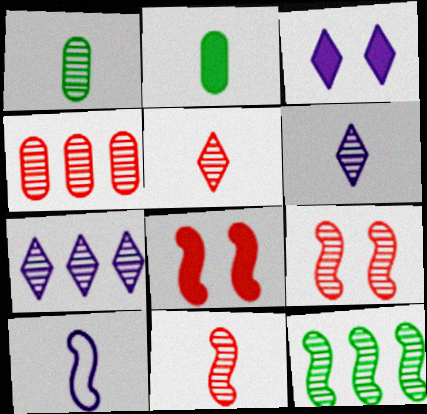[[1, 6, 11], 
[1, 7, 9], 
[2, 5, 10], 
[4, 5, 9], 
[4, 7, 12], 
[8, 10, 12]]